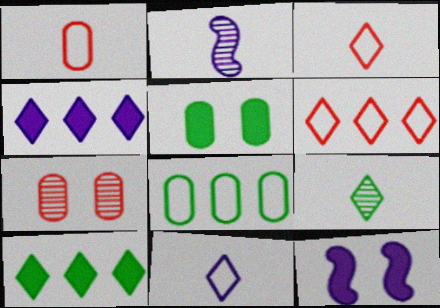[[2, 5, 6]]